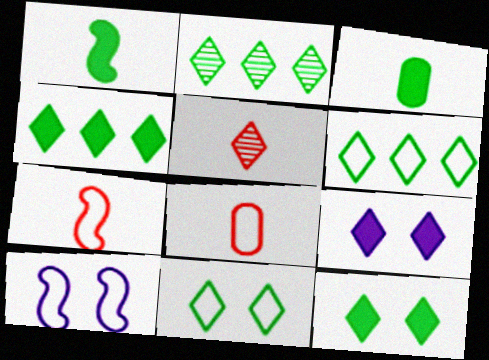[[2, 4, 6], 
[5, 6, 9], 
[6, 8, 10]]